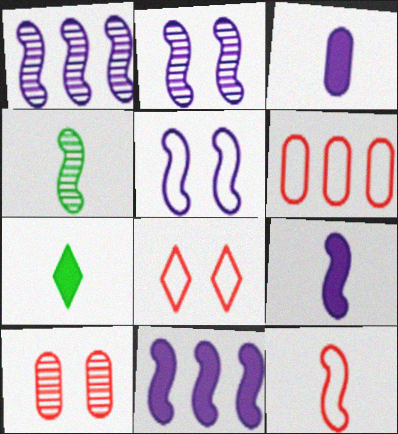[[1, 5, 9], 
[2, 6, 7], 
[4, 9, 12], 
[6, 8, 12]]